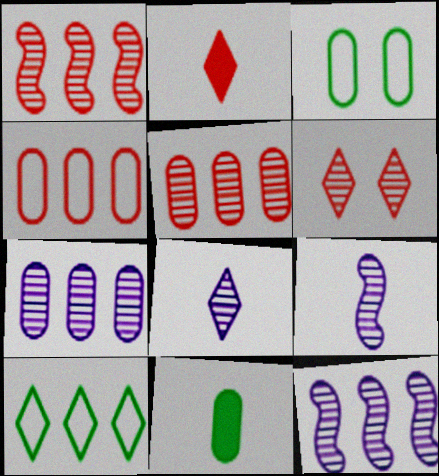[[2, 3, 12]]